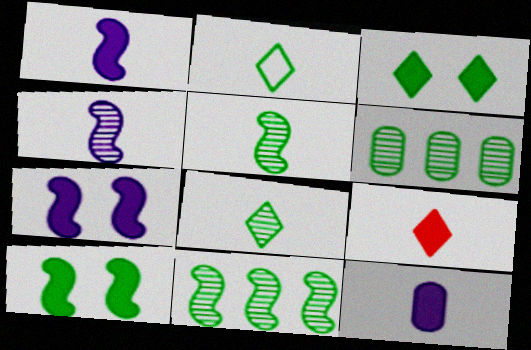[[2, 6, 10]]